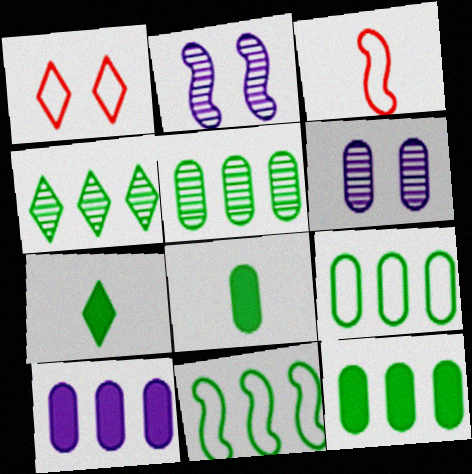[[4, 11, 12], 
[5, 9, 12]]